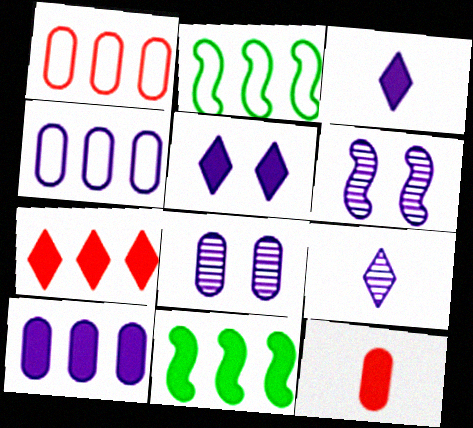[[3, 4, 6], 
[5, 11, 12], 
[7, 10, 11]]